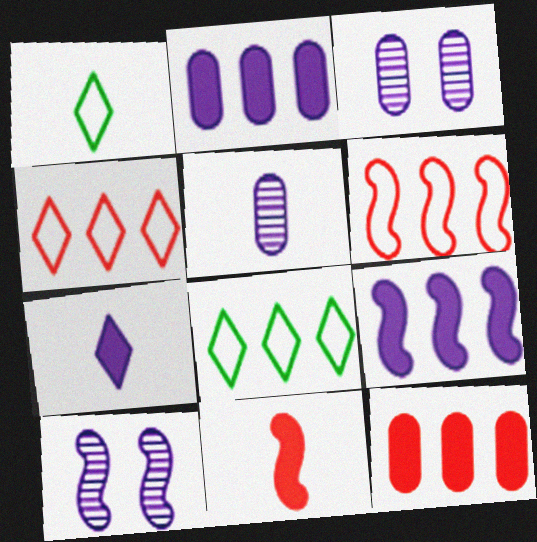[[1, 5, 11], 
[1, 10, 12], 
[3, 8, 11]]